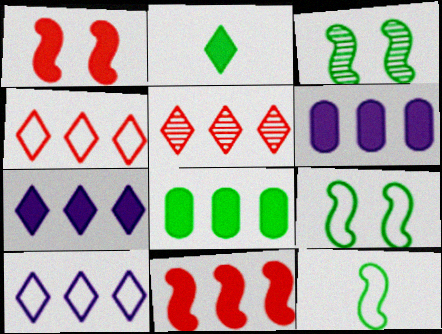[[1, 2, 6], 
[7, 8, 11]]